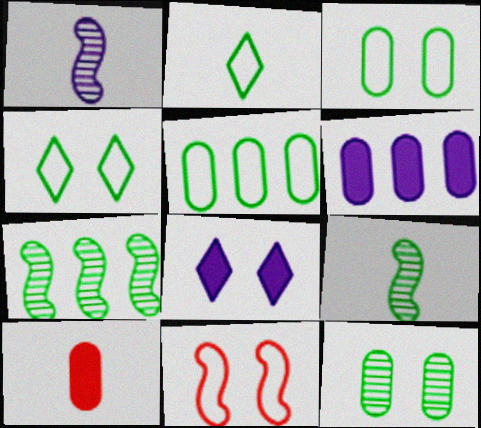[[1, 2, 10], 
[8, 11, 12]]